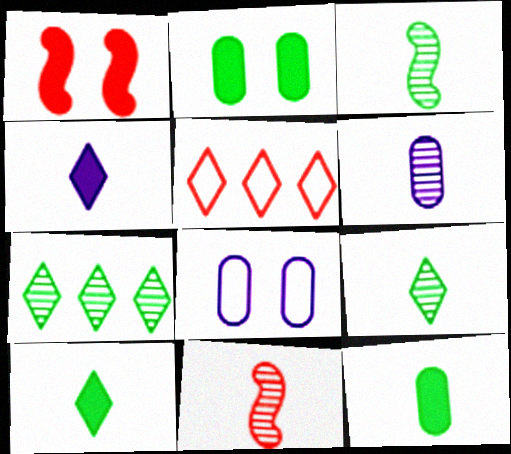[[6, 9, 11]]